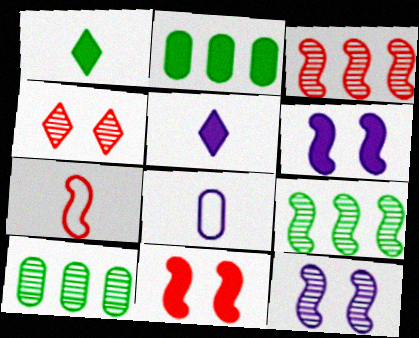[[2, 5, 11], 
[3, 7, 11], 
[6, 7, 9]]